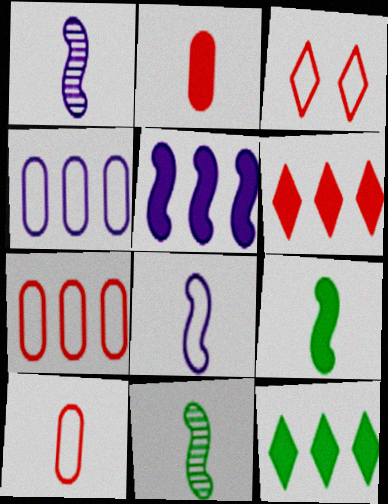[]